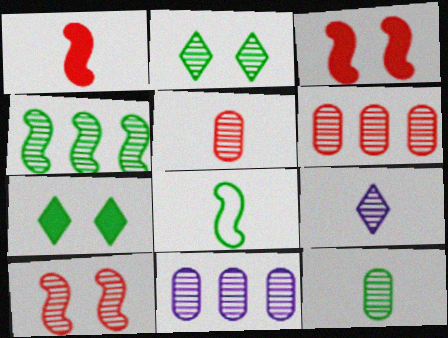[[2, 4, 12]]